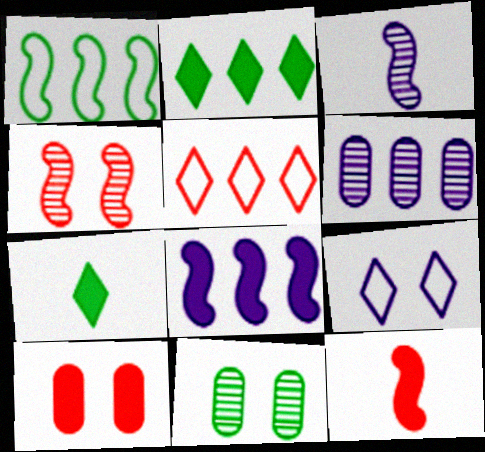[[1, 7, 11], 
[7, 8, 10]]